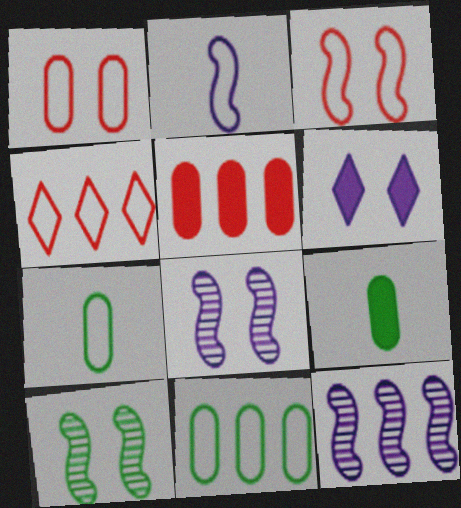[[1, 6, 10], 
[4, 8, 9]]